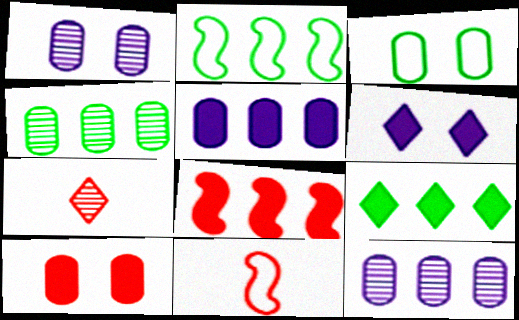[[1, 3, 10], 
[1, 9, 11], 
[2, 4, 9], 
[4, 6, 11], 
[5, 8, 9]]